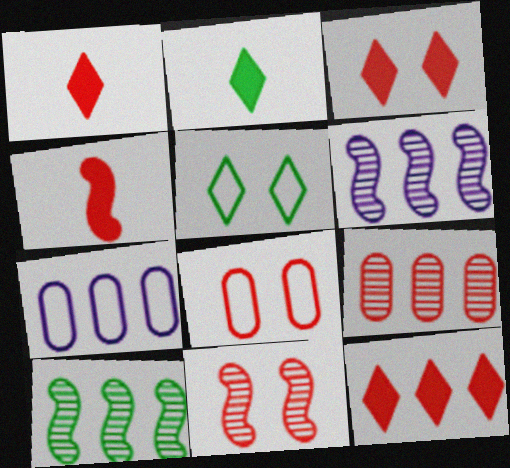[[1, 3, 12], 
[2, 6, 8], 
[2, 7, 11], 
[3, 8, 11], 
[7, 10, 12]]